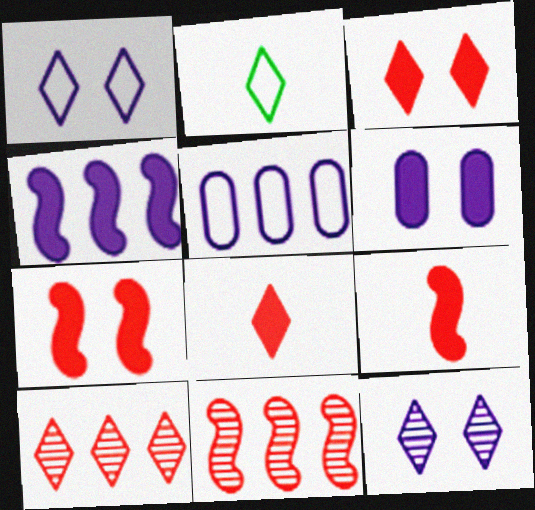[[2, 6, 11]]